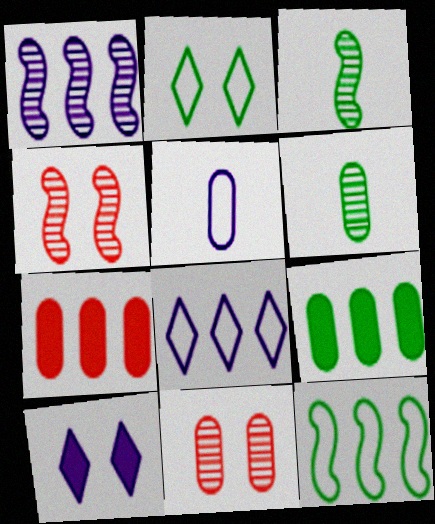[[1, 3, 4], 
[1, 5, 10], 
[2, 3, 9], 
[5, 9, 11]]